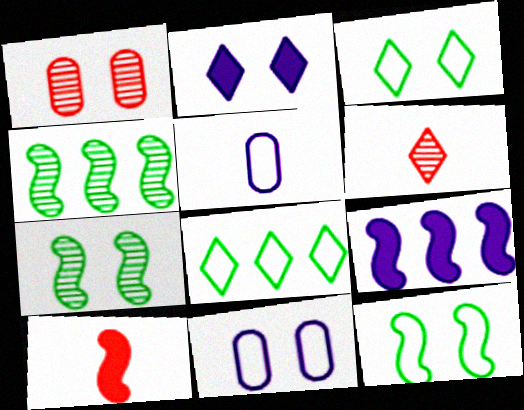[[1, 2, 12], 
[2, 6, 8]]